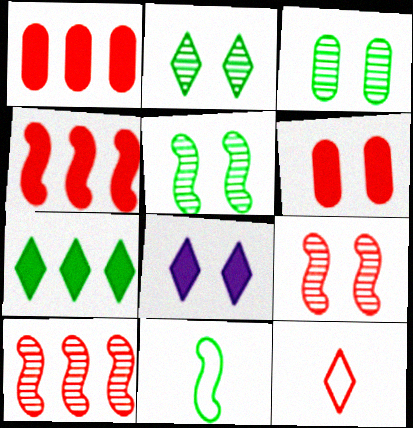[[1, 9, 12], 
[2, 3, 5], 
[3, 7, 11], 
[6, 10, 12]]